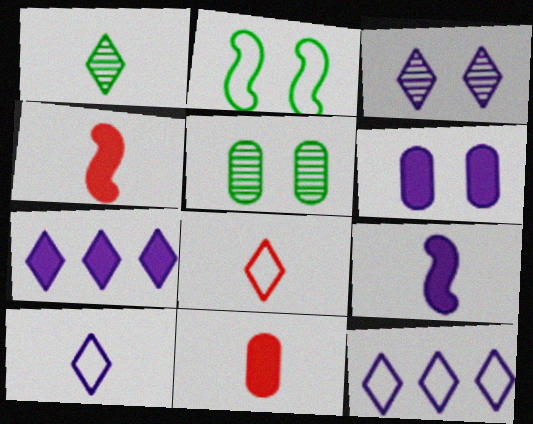[[3, 7, 10], 
[4, 5, 12], 
[6, 7, 9]]